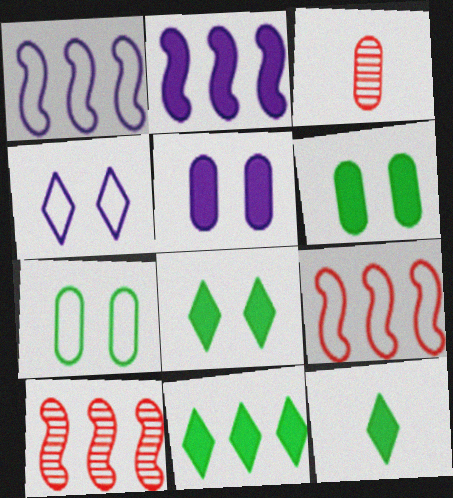[[1, 3, 8], 
[8, 11, 12]]